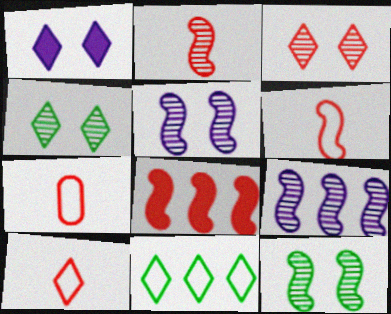[[2, 9, 12], 
[3, 7, 8], 
[6, 7, 10]]